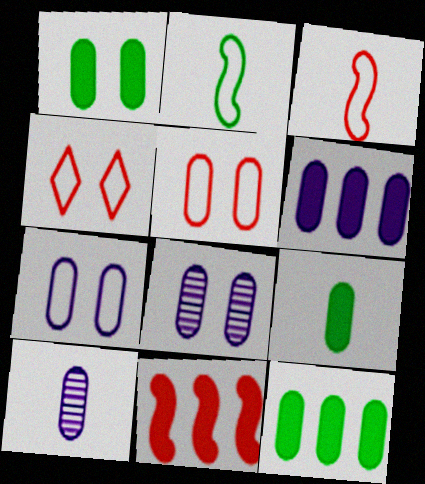[[1, 5, 8], 
[1, 9, 12], 
[5, 10, 12], 
[6, 7, 10]]